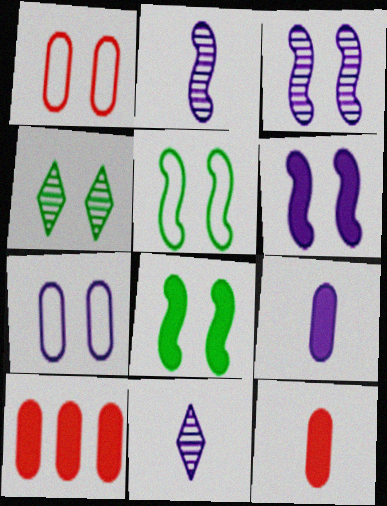[[1, 4, 6], 
[5, 10, 11]]